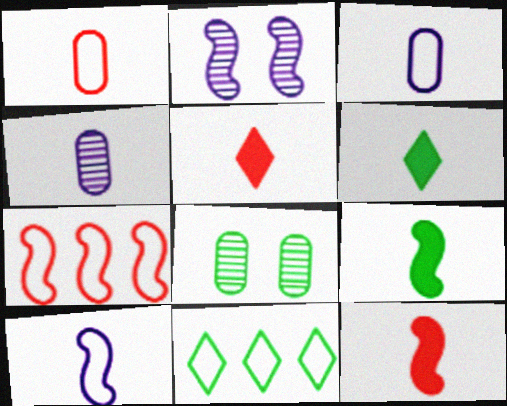[[2, 7, 9], 
[8, 9, 11]]